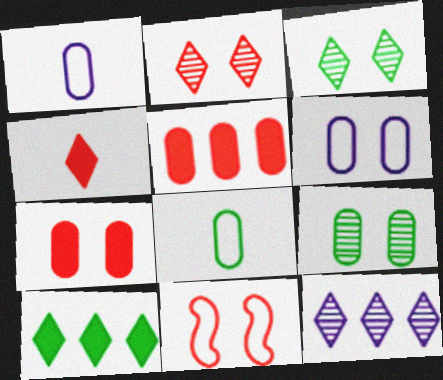[[1, 5, 9], 
[2, 7, 11], 
[6, 7, 9]]